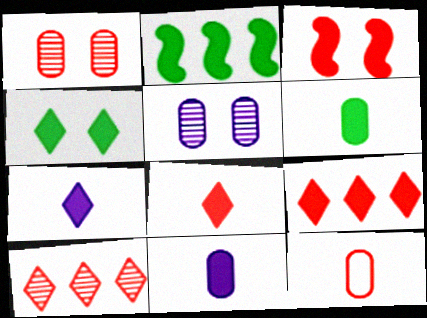[[2, 4, 6], 
[3, 10, 12], 
[4, 7, 9]]